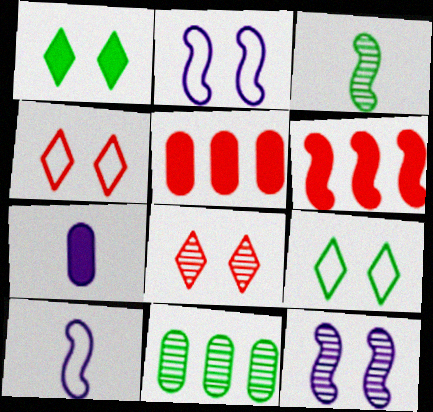[[1, 6, 7], 
[2, 3, 6]]